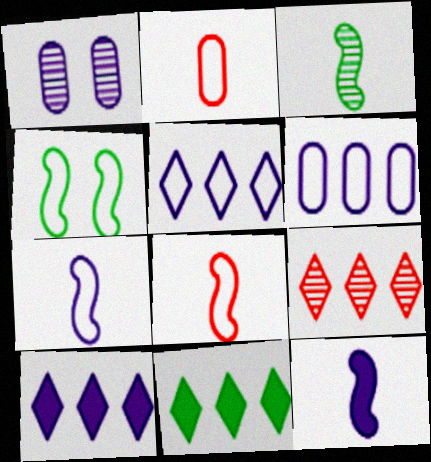[[1, 3, 9], 
[1, 5, 12], 
[1, 7, 10], 
[1, 8, 11], 
[2, 4, 5], 
[3, 8, 12], 
[5, 9, 11]]